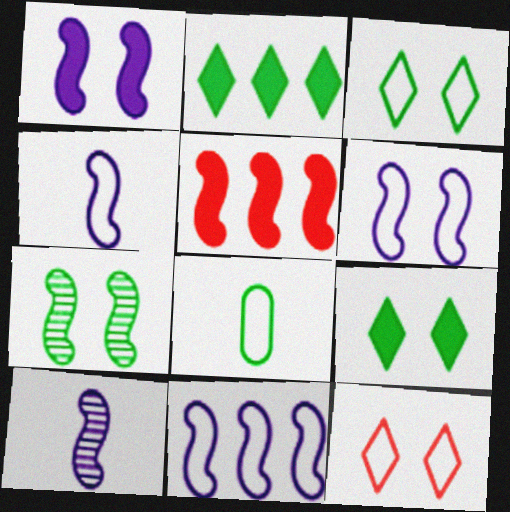[[1, 10, 11], 
[2, 7, 8], 
[4, 5, 7], 
[4, 6, 11], 
[8, 11, 12]]